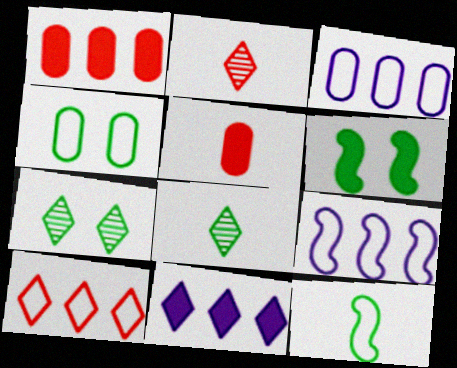[[2, 3, 6], 
[4, 6, 7], 
[5, 6, 11], 
[5, 7, 9]]